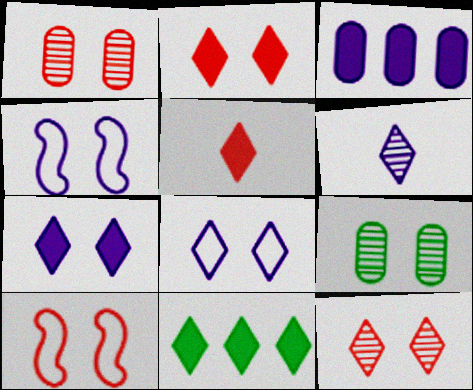[[1, 2, 10], 
[2, 4, 9], 
[3, 4, 6], 
[5, 7, 11], 
[7, 9, 10]]